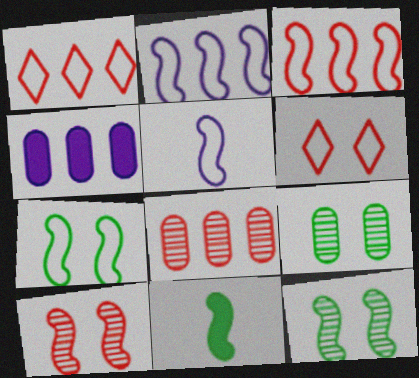[[2, 10, 11], 
[3, 5, 7]]